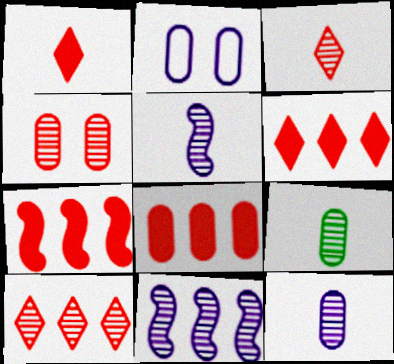[[2, 8, 9], 
[3, 5, 9], 
[6, 7, 8]]